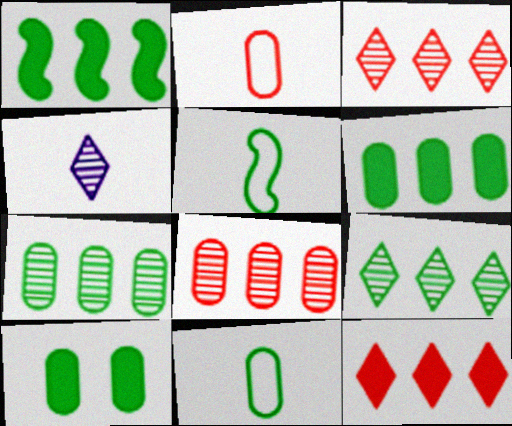[[5, 9, 10], 
[7, 10, 11]]